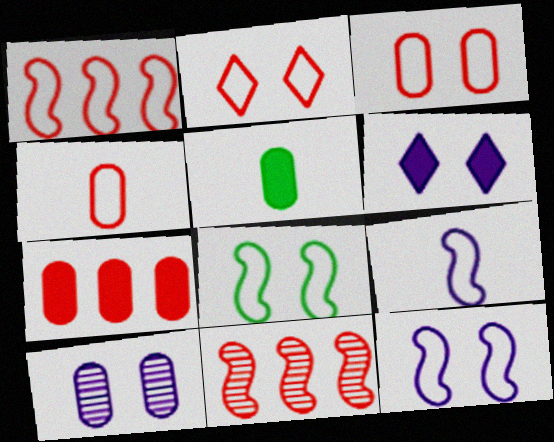[[1, 2, 4], 
[1, 8, 9], 
[6, 10, 12]]